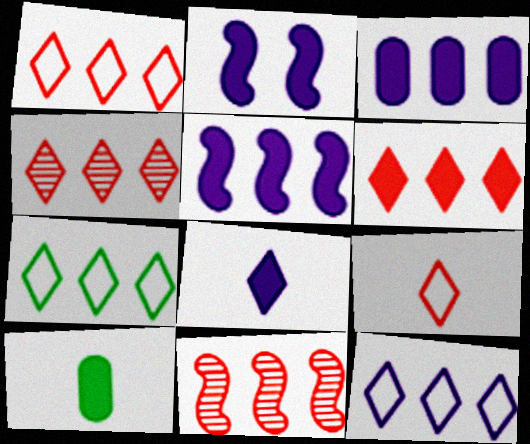[[1, 4, 6], 
[1, 7, 12], 
[2, 3, 8], 
[2, 6, 10], 
[3, 7, 11]]